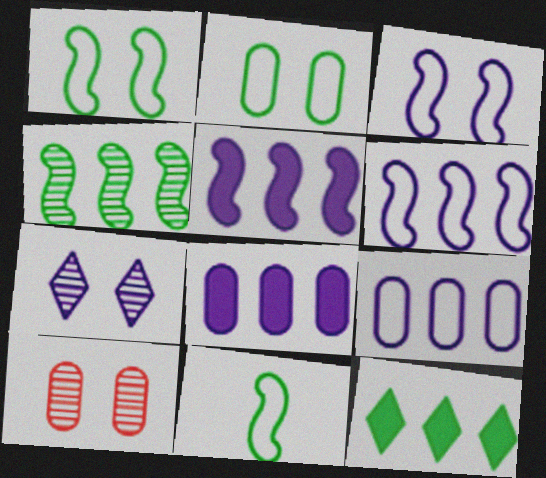[]